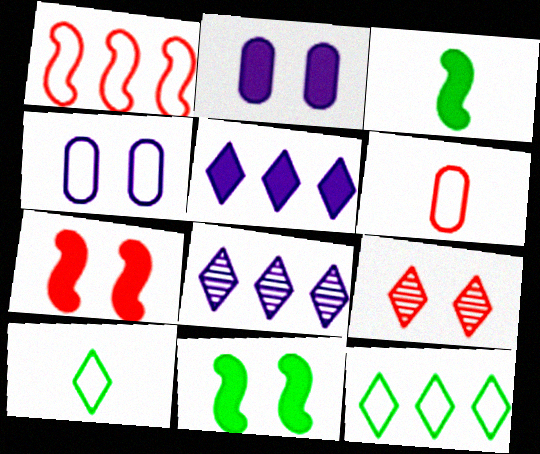[[1, 4, 10], 
[4, 9, 11], 
[5, 9, 10], 
[6, 8, 11]]